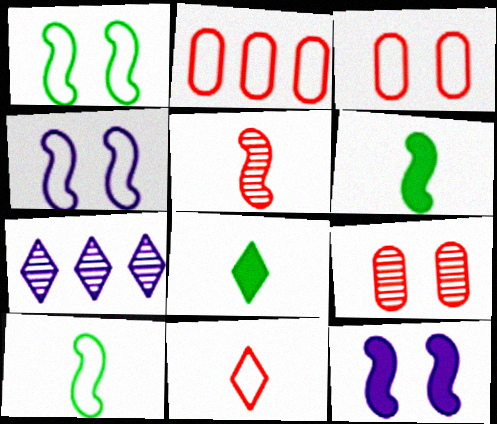[[3, 6, 7]]